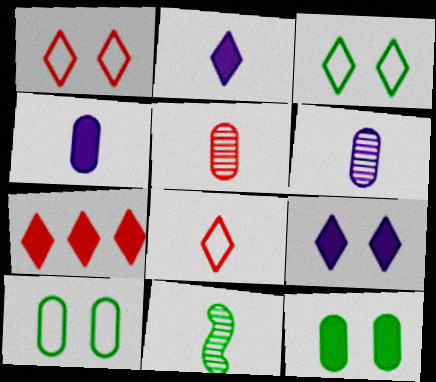[[4, 8, 11]]